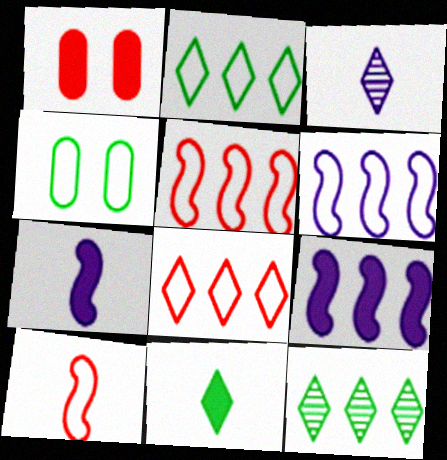[[1, 9, 11]]